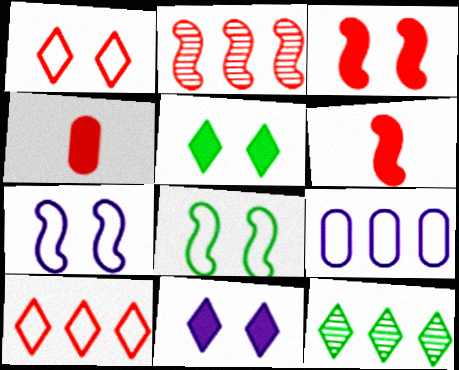[[1, 2, 4], 
[4, 7, 12]]